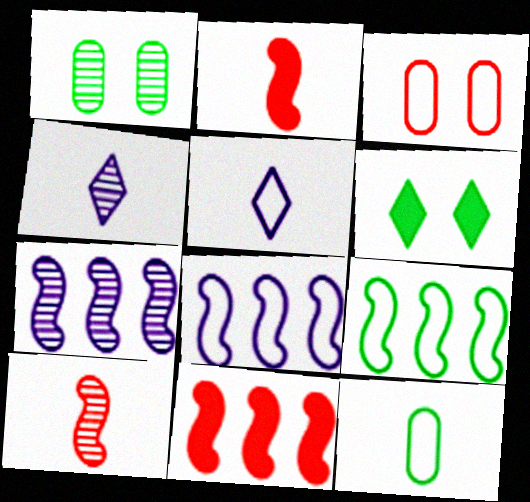[[1, 5, 11], 
[2, 4, 12], 
[3, 5, 9], 
[7, 9, 11]]